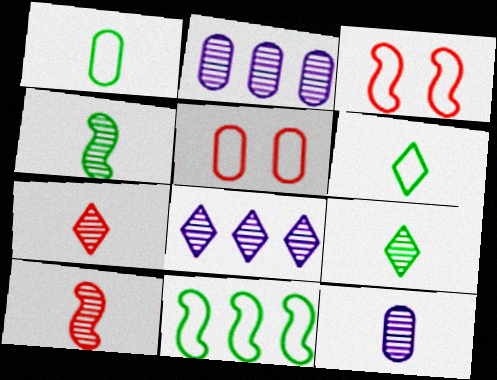[[4, 7, 12], 
[9, 10, 12]]